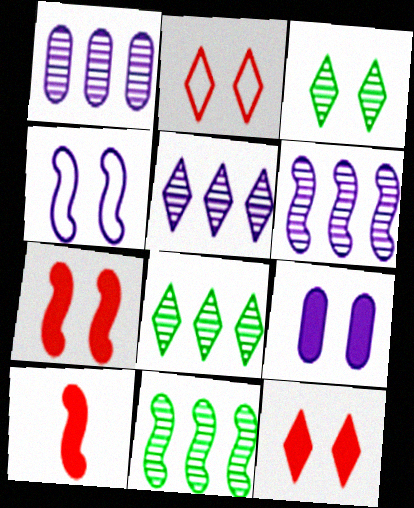[[1, 5, 6], 
[4, 10, 11]]